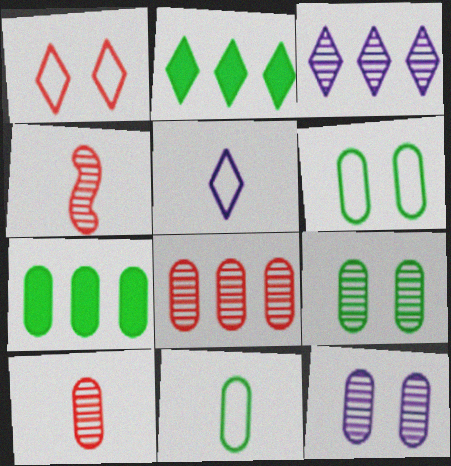[[3, 4, 9], 
[7, 9, 11]]